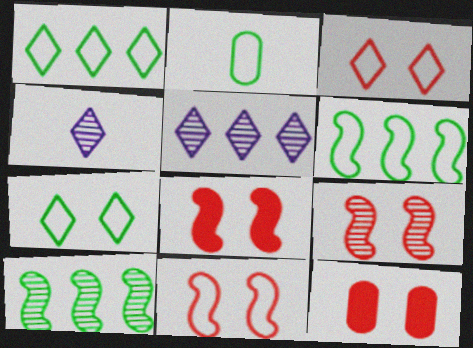[[2, 5, 8], 
[2, 6, 7], 
[3, 9, 12], 
[4, 6, 12], 
[8, 9, 11]]